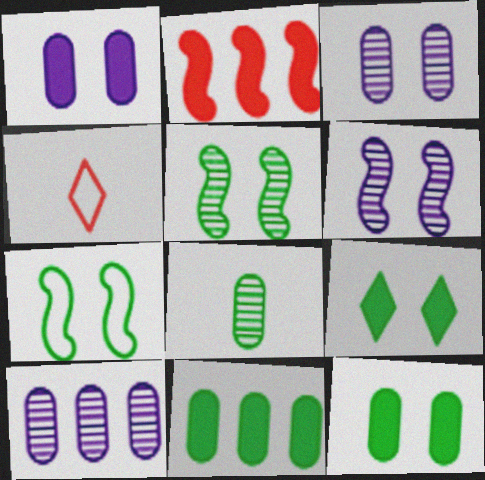[[4, 6, 11]]